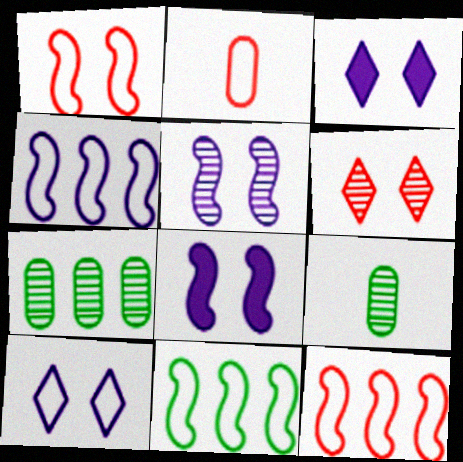[[2, 10, 11], 
[3, 9, 12], 
[4, 11, 12]]